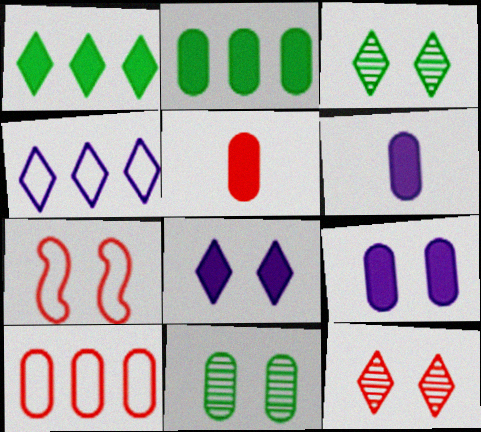[[2, 5, 9], 
[3, 7, 9], 
[6, 10, 11], 
[7, 8, 11]]